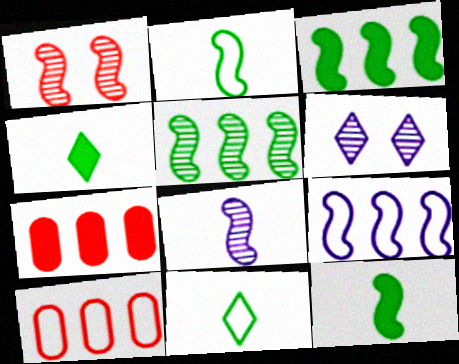[[1, 5, 8], 
[1, 9, 12], 
[2, 6, 7], 
[6, 10, 12]]